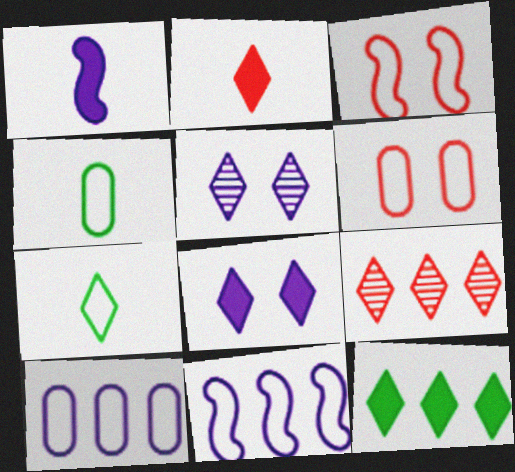[[1, 5, 10], 
[2, 8, 12], 
[3, 7, 10], 
[4, 6, 10], 
[6, 7, 11], 
[7, 8, 9]]